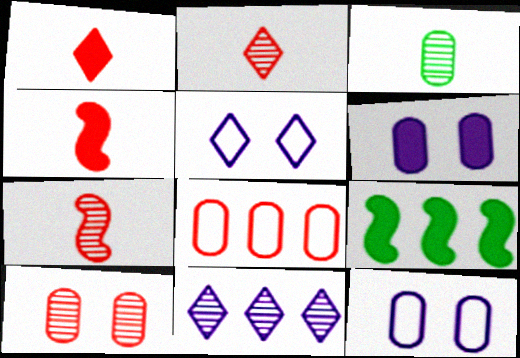[[1, 6, 9], 
[2, 9, 12], 
[3, 6, 8], 
[8, 9, 11]]